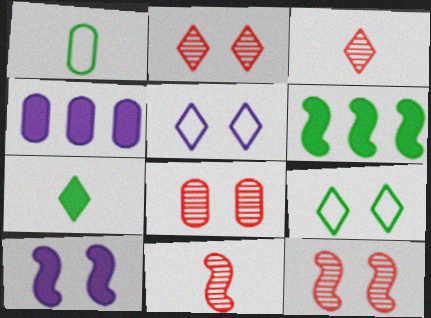[[1, 4, 8], 
[2, 8, 12], 
[4, 9, 11], 
[8, 9, 10]]